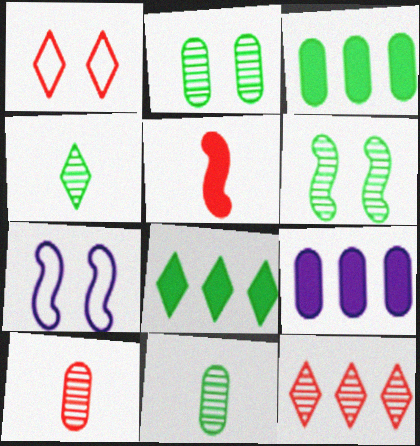[[7, 8, 10]]